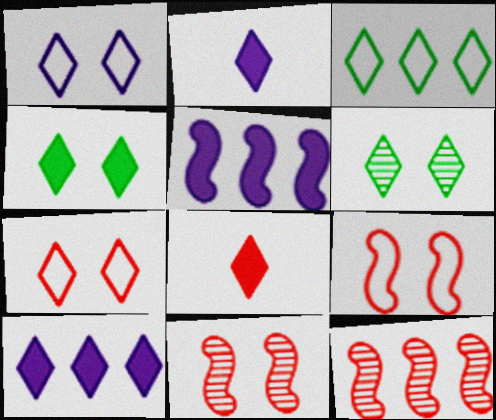[[4, 8, 10]]